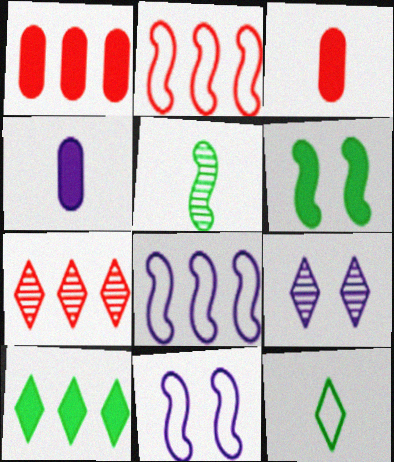[[1, 2, 7], 
[4, 8, 9]]